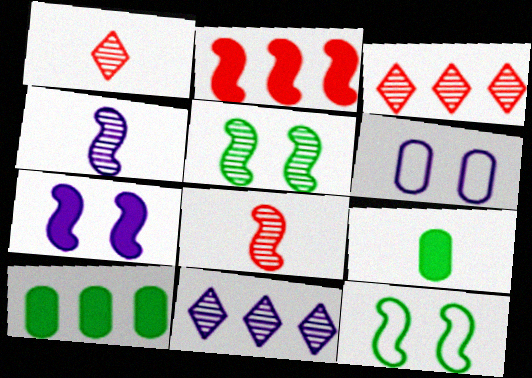[[2, 4, 12]]